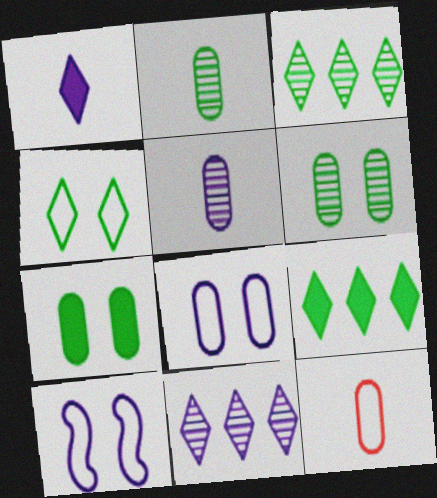[]